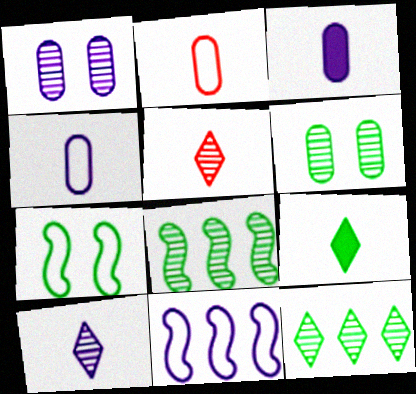[[1, 5, 8]]